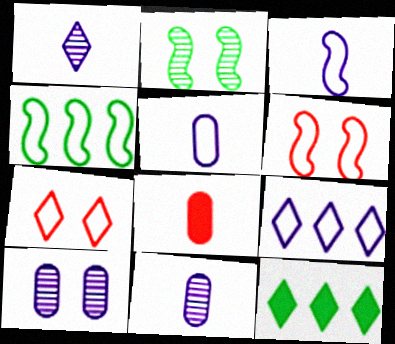[[1, 7, 12], 
[2, 8, 9], 
[3, 4, 6], 
[4, 5, 7], 
[6, 11, 12]]